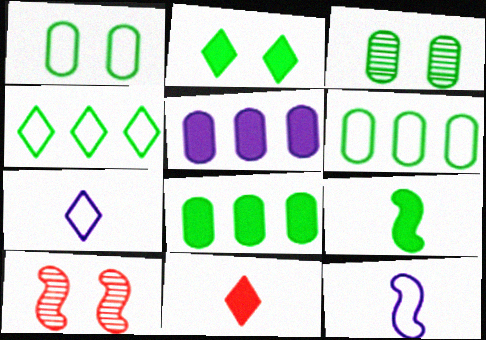[[2, 8, 9], 
[3, 4, 9], 
[7, 8, 10]]